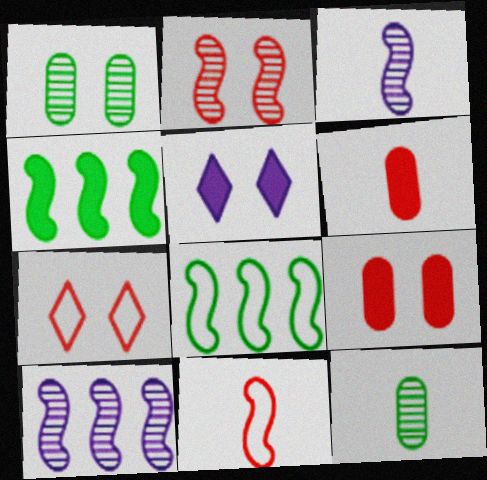[[2, 7, 9], 
[4, 5, 6]]